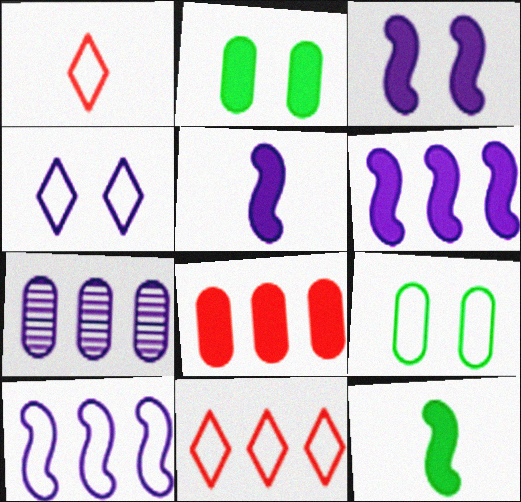[[1, 9, 10], 
[3, 5, 6], 
[4, 5, 7]]